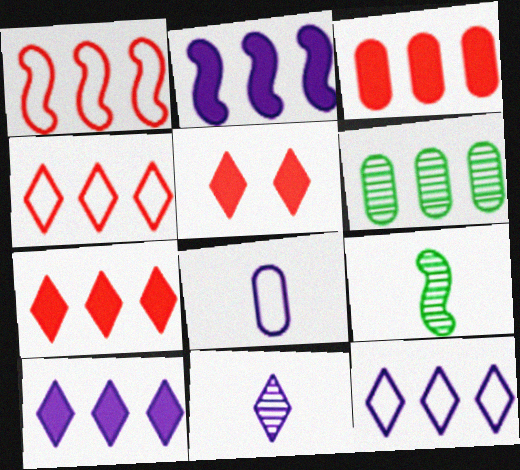[[1, 6, 10], 
[2, 4, 6]]